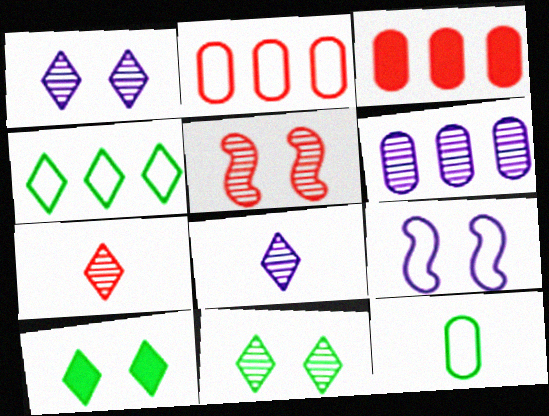[]